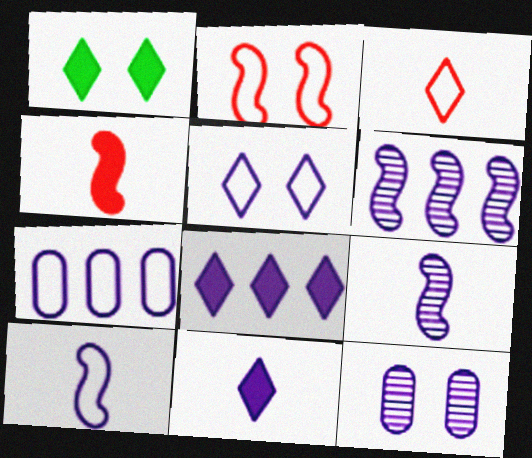[[1, 2, 12], 
[5, 7, 10], 
[6, 7, 8], 
[8, 10, 12]]